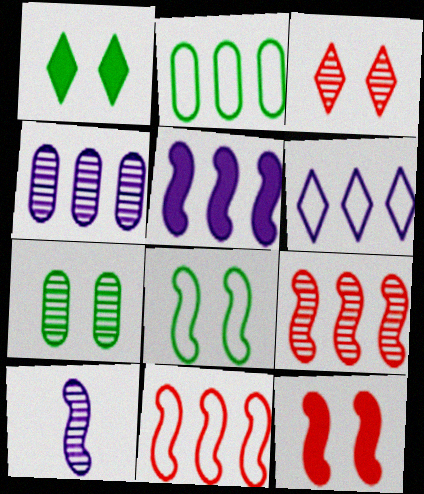[[1, 7, 8], 
[2, 6, 11], 
[4, 5, 6]]